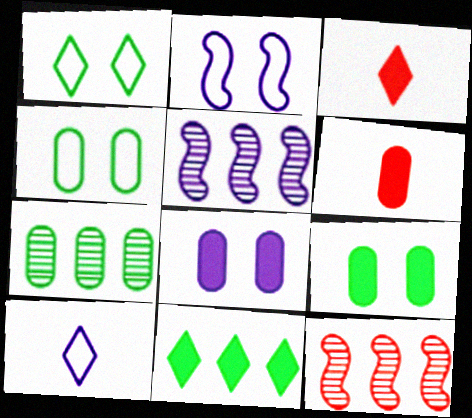[[1, 5, 6], 
[2, 3, 7], 
[3, 4, 5], 
[5, 8, 10], 
[9, 10, 12]]